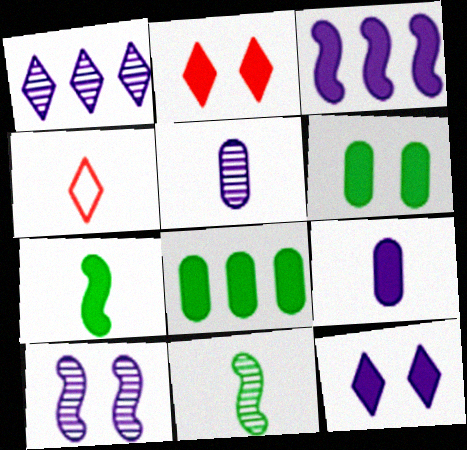[[1, 5, 10], 
[3, 9, 12], 
[4, 5, 7], 
[4, 8, 10], 
[4, 9, 11]]